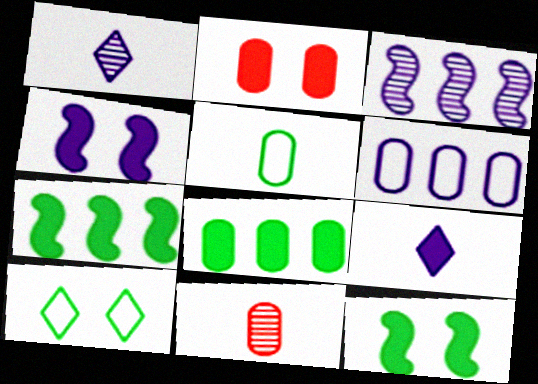[[1, 4, 6], 
[2, 7, 9]]